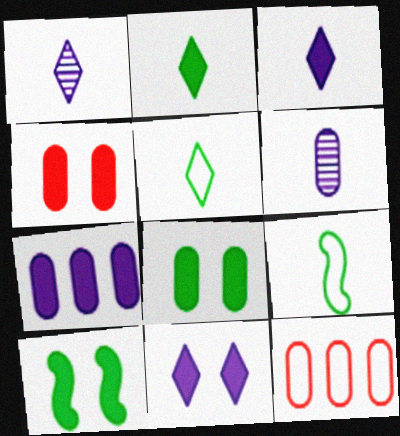[[1, 10, 12], 
[4, 10, 11], 
[6, 8, 12]]